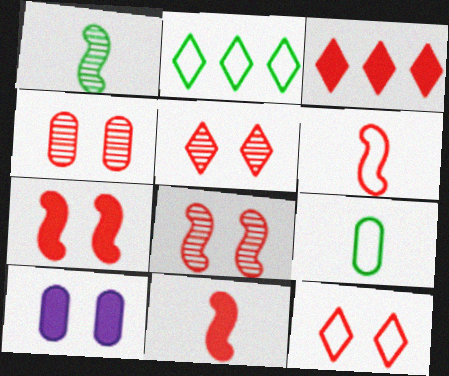[[3, 4, 6], 
[4, 5, 8], 
[4, 7, 12]]